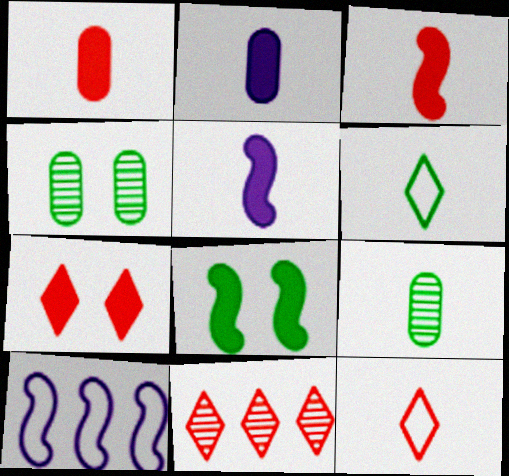[[5, 9, 12], 
[7, 9, 10], 
[7, 11, 12]]